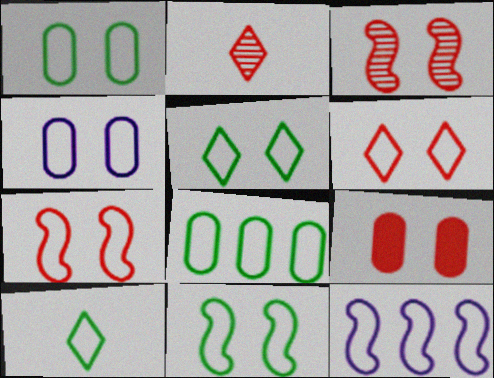[[1, 5, 11], 
[3, 6, 9], 
[4, 5, 7], 
[4, 6, 11], 
[8, 10, 11]]